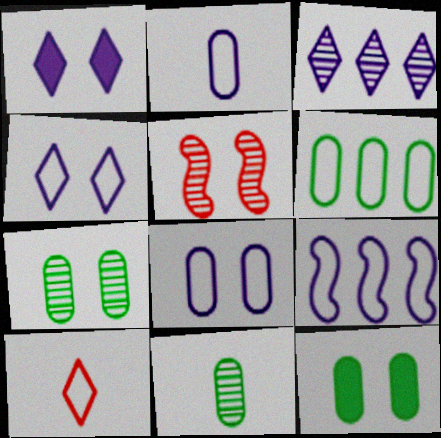[[2, 4, 9], 
[3, 5, 11], 
[4, 5, 12], 
[6, 11, 12]]